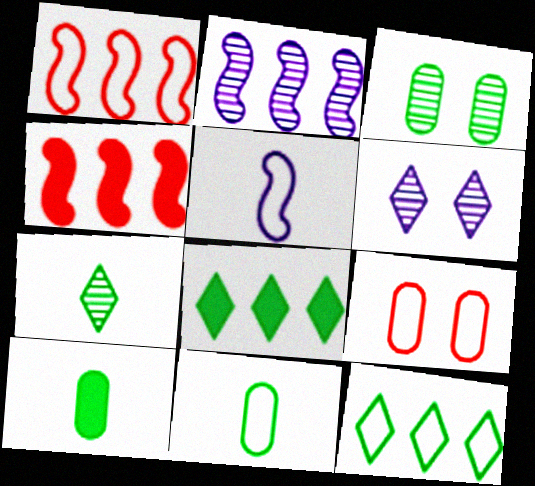[[1, 6, 10], 
[4, 6, 11], 
[5, 9, 12]]